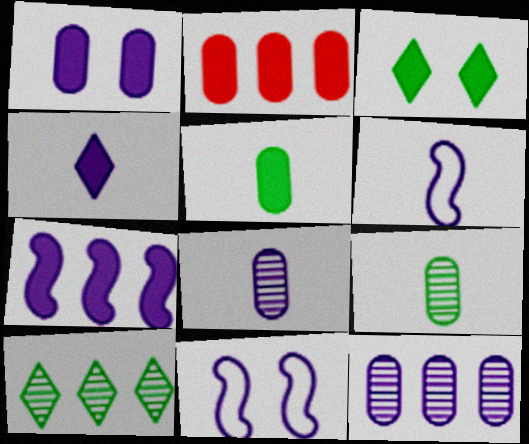[[1, 2, 5], 
[1, 4, 7], 
[4, 6, 8], 
[4, 11, 12]]